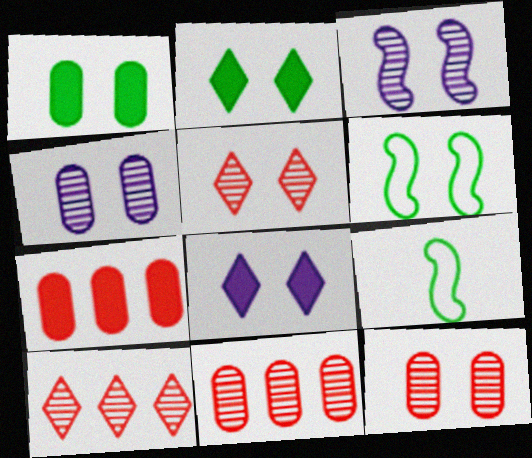[[6, 8, 12], 
[8, 9, 11]]